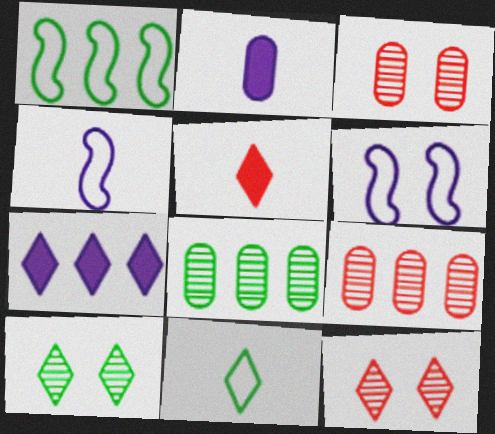[[1, 2, 12], 
[1, 7, 9], 
[5, 6, 8], 
[7, 11, 12]]